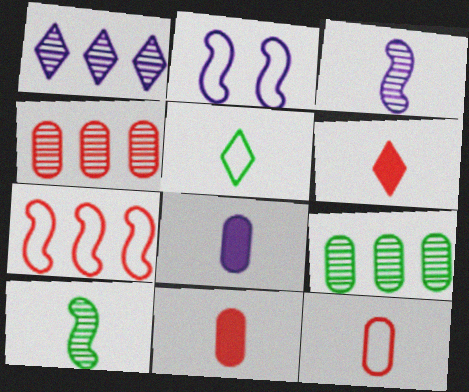[[1, 2, 8], 
[2, 6, 9], 
[3, 5, 11]]